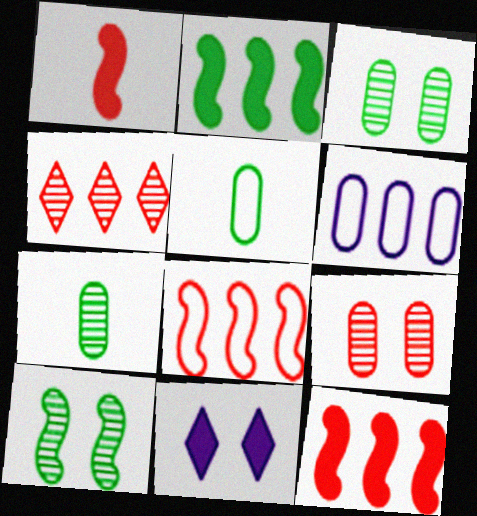[[2, 4, 6], 
[7, 8, 11]]